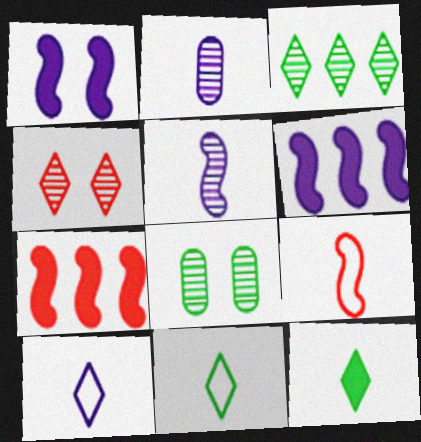[[2, 9, 12], 
[7, 8, 10]]